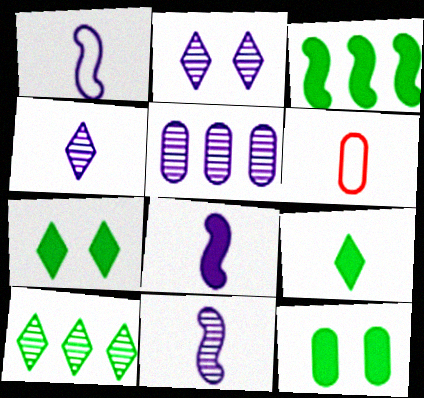[[1, 8, 11], 
[2, 3, 6], 
[2, 5, 11], 
[3, 9, 12], 
[5, 6, 12], 
[6, 9, 11]]